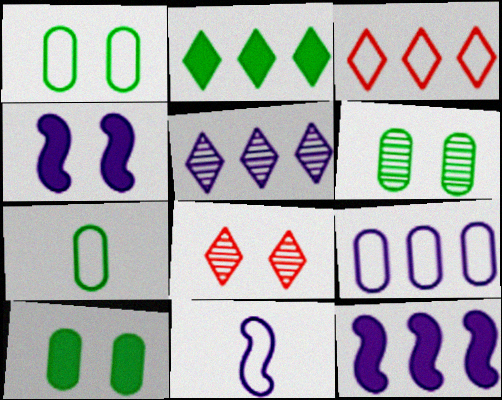[[1, 3, 11], 
[1, 4, 8], 
[1, 6, 10], 
[2, 3, 5], 
[5, 9, 12], 
[7, 8, 12]]